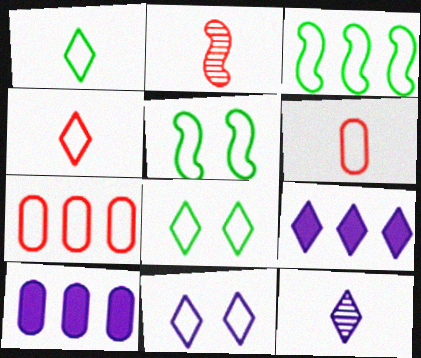[[2, 8, 10], 
[3, 6, 11], 
[9, 11, 12]]